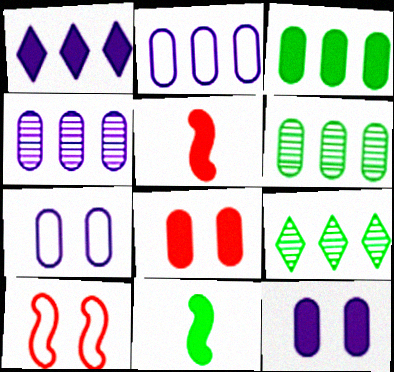[[1, 8, 11], 
[5, 7, 9]]